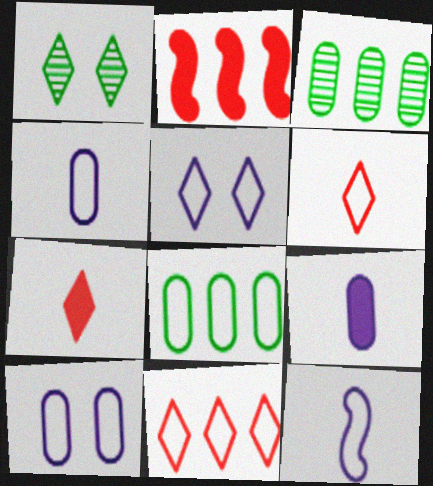[[1, 2, 4]]